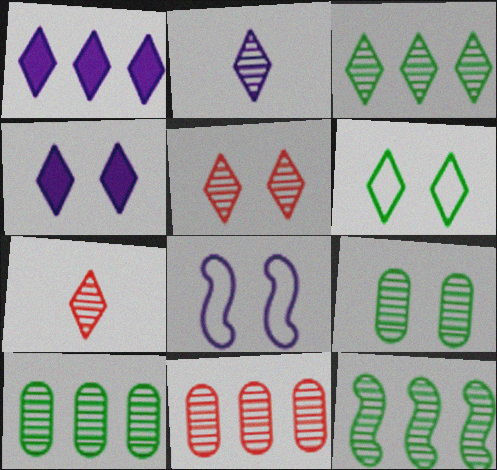[[1, 6, 7], 
[2, 3, 5], 
[3, 10, 12], 
[4, 5, 6]]